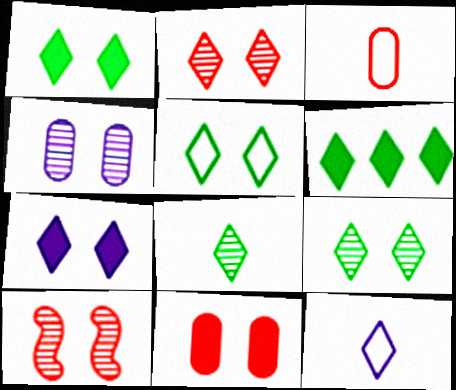[[1, 5, 9], 
[2, 5, 7], 
[2, 6, 12], 
[4, 9, 10], 
[5, 6, 8]]